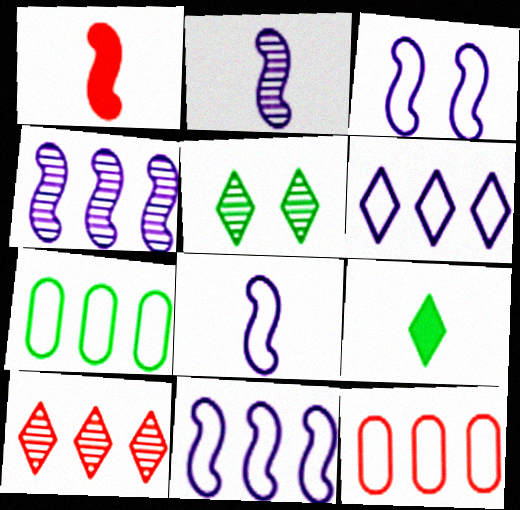[[3, 8, 11]]